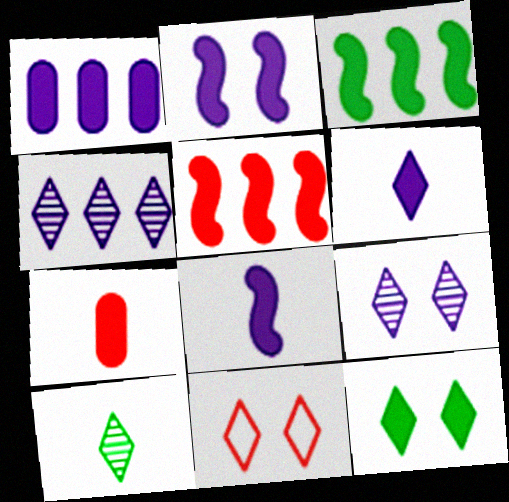[[1, 2, 6], 
[9, 11, 12]]